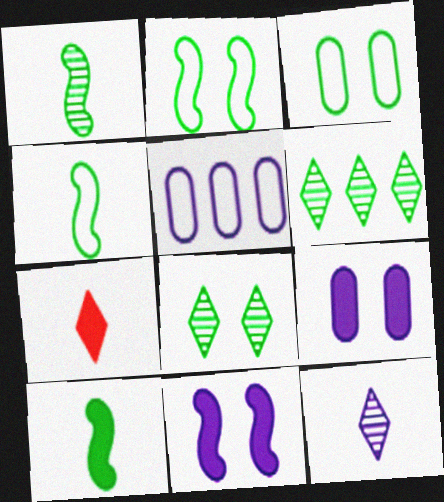[[1, 4, 10], 
[3, 6, 10], 
[5, 11, 12]]